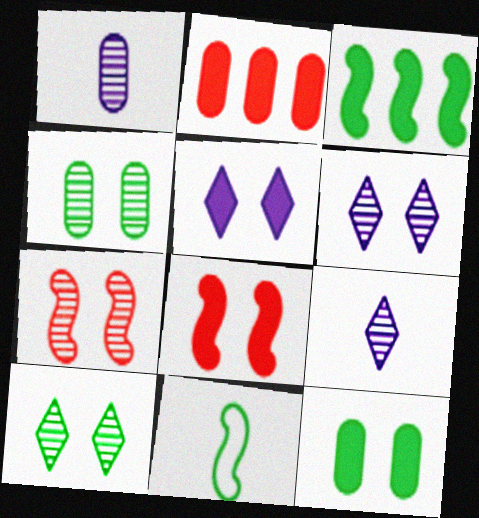[[2, 6, 11], 
[4, 6, 7], 
[5, 8, 12]]